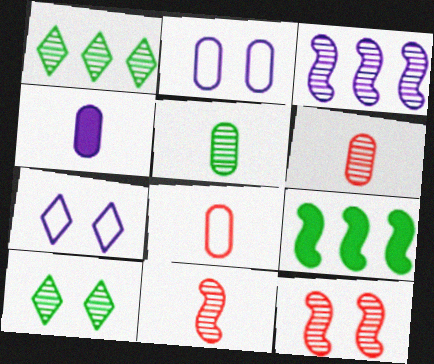[[3, 4, 7], 
[3, 6, 10], 
[4, 5, 8], 
[6, 7, 9]]